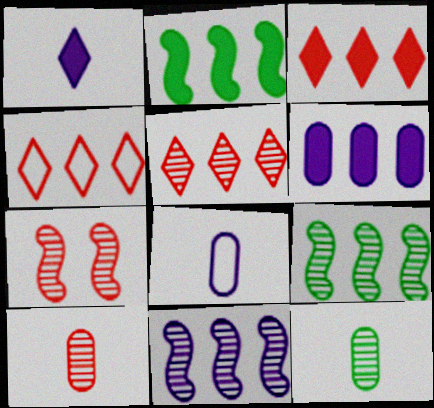[[2, 3, 6], 
[3, 4, 5], 
[4, 6, 9], 
[5, 7, 10]]